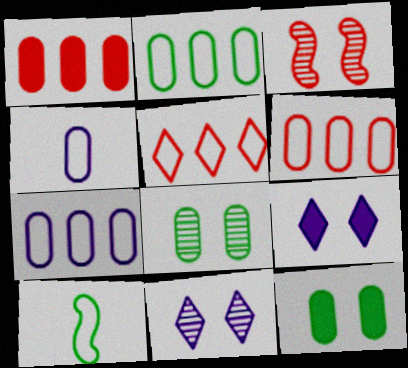[[1, 4, 8], 
[1, 10, 11], 
[2, 6, 7], 
[3, 8, 11]]